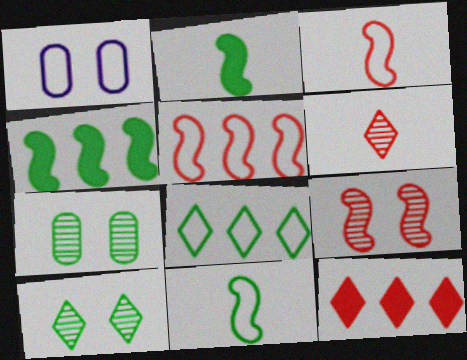[[1, 3, 8], 
[1, 4, 6], 
[2, 7, 8]]